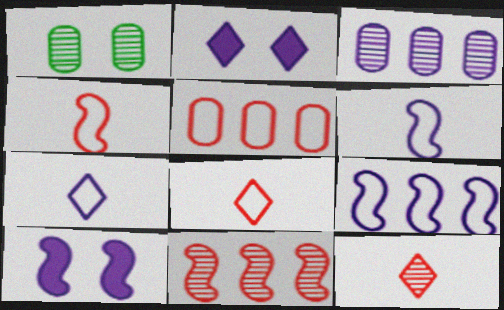[[2, 3, 6], 
[3, 7, 10]]